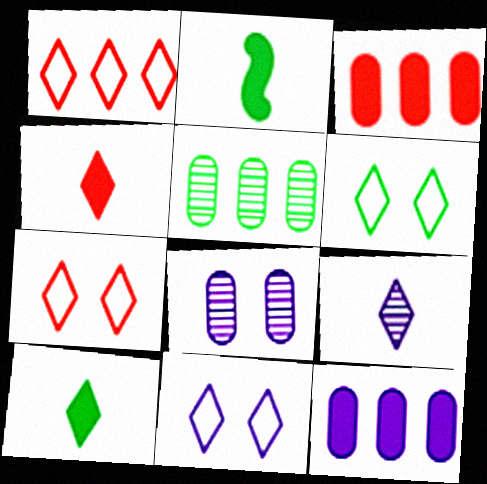[[1, 2, 8], 
[2, 5, 6], 
[6, 7, 11]]